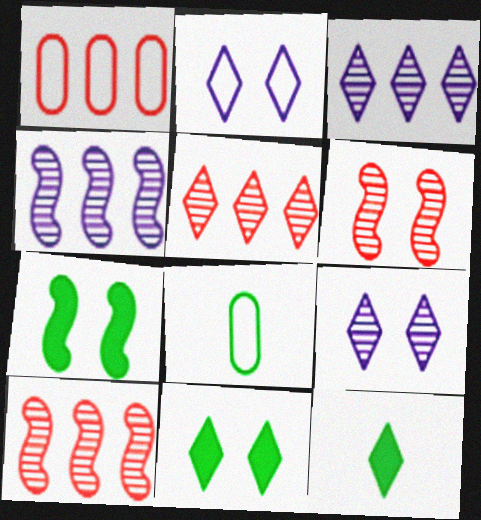[[2, 5, 12]]